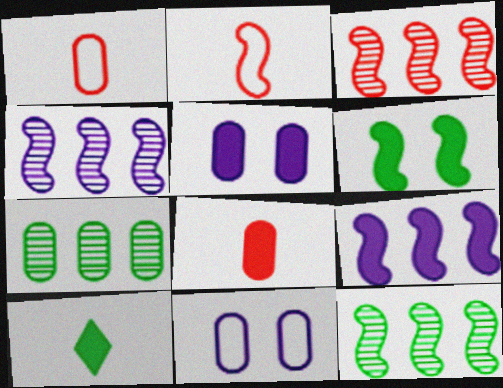[[1, 5, 7], 
[2, 4, 6], 
[3, 4, 12], 
[3, 10, 11], 
[7, 8, 11]]